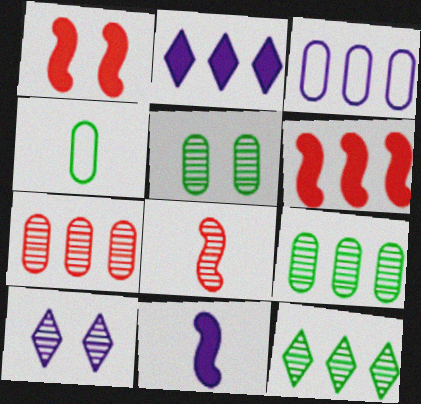[[3, 6, 12], 
[3, 10, 11], 
[4, 6, 10], 
[8, 9, 10]]